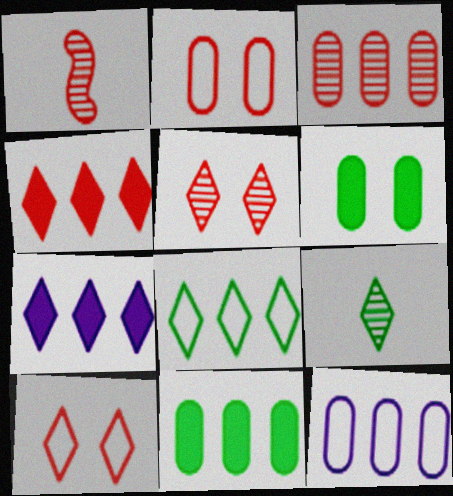[[1, 2, 4], 
[1, 3, 5], 
[3, 11, 12], 
[7, 9, 10]]